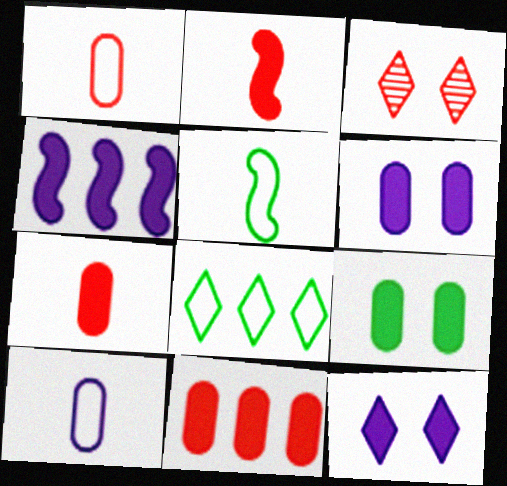[]